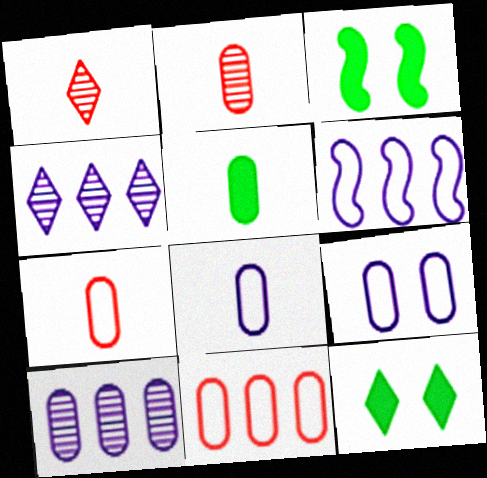[[2, 5, 8], 
[2, 6, 12], 
[3, 4, 7]]